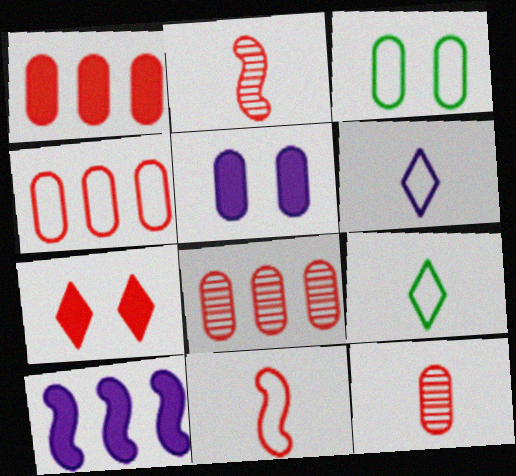[[1, 4, 8], 
[2, 4, 7], 
[7, 8, 11]]